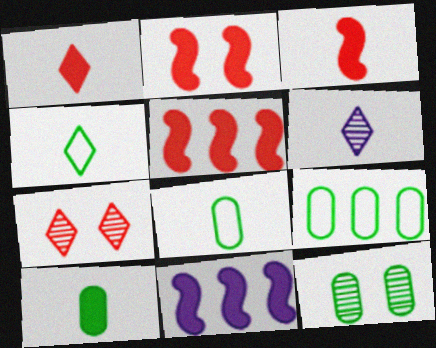[[1, 4, 6], 
[2, 3, 5], 
[2, 6, 9], 
[3, 6, 8], 
[7, 8, 11], 
[9, 10, 12]]